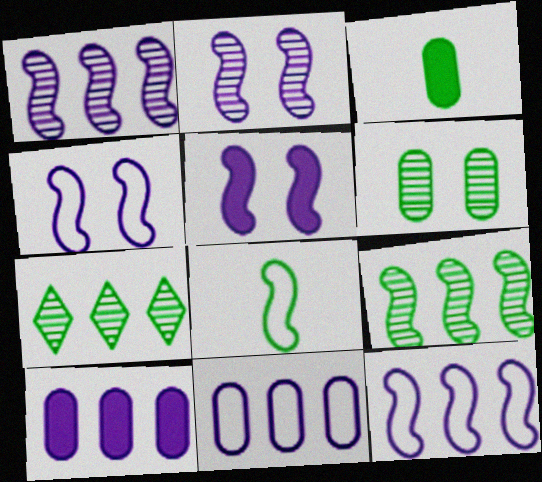[[2, 4, 5]]